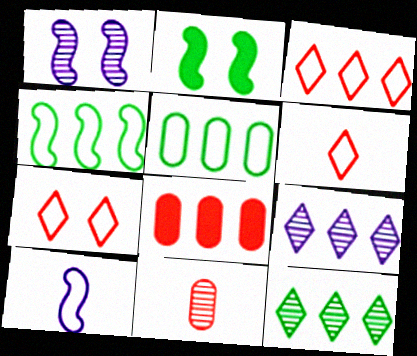[[1, 11, 12], 
[3, 6, 7], 
[4, 8, 9], 
[5, 7, 10]]